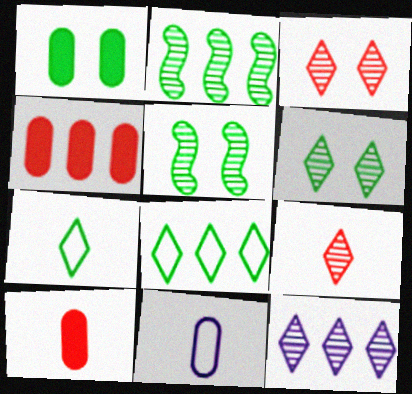[[1, 2, 7], 
[6, 9, 12]]